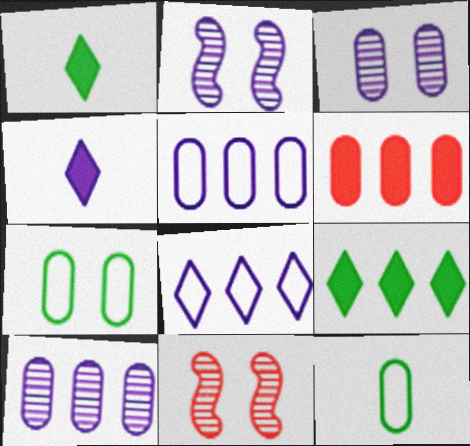[[1, 5, 11], 
[2, 4, 5], 
[3, 6, 12]]